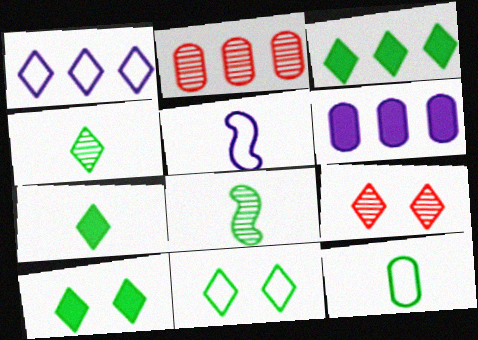[[1, 7, 9], 
[2, 5, 10], 
[3, 4, 11], 
[3, 7, 10], 
[7, 8, 12]]